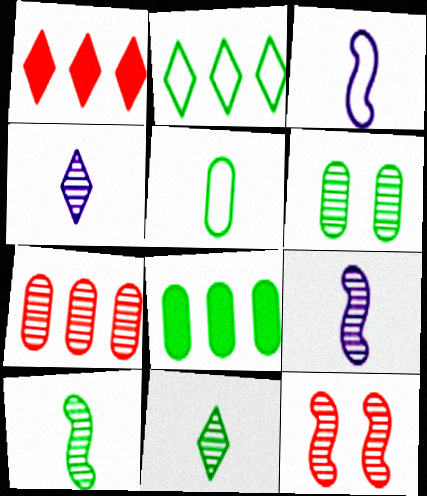[[1, 3, 6], 
[5, 6, 8]]